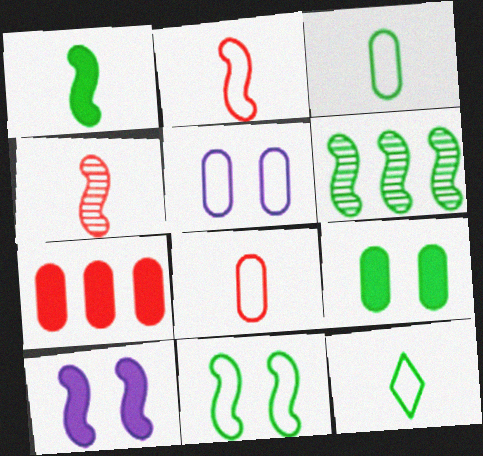[[1, 6, 11], 
[2, 6, 10], 
[6, 9, 12]]